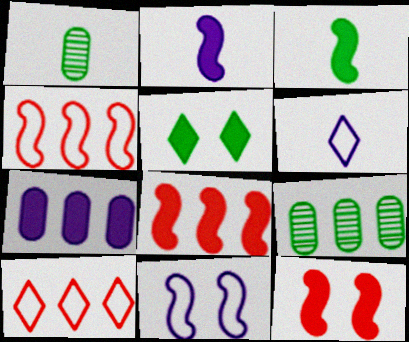[[6, 9, 12]]